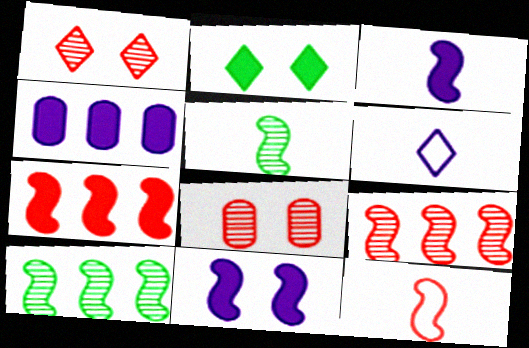[[3, 5, 12], 
[10, 11, 12]]